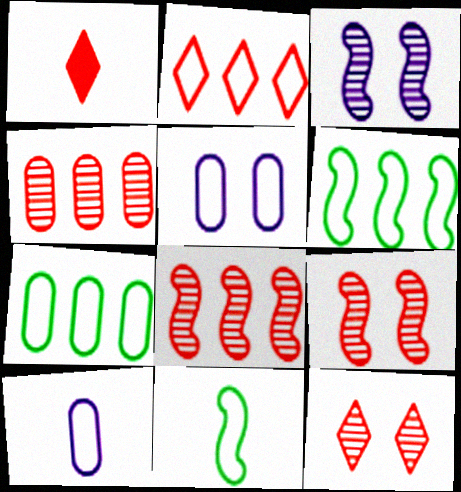[[1, 2, 12], 
[1, 3, 7], 
[2, 5, 11]]